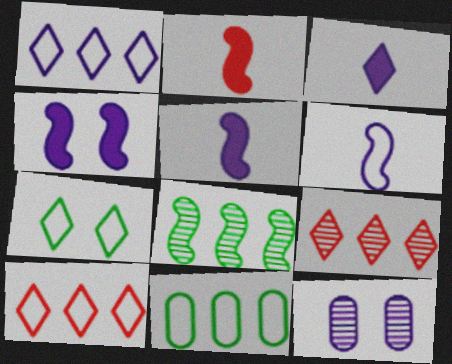[[1, 5, 12], 
[3, 7, 9]]